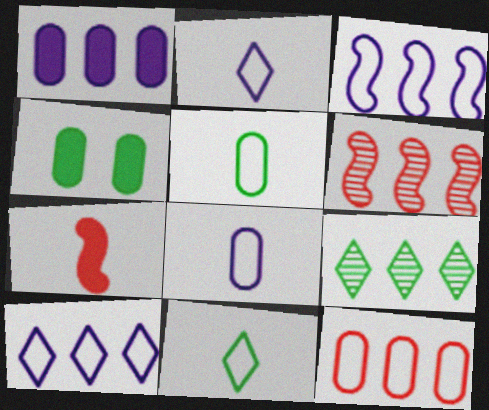[[2, 4, 6]]